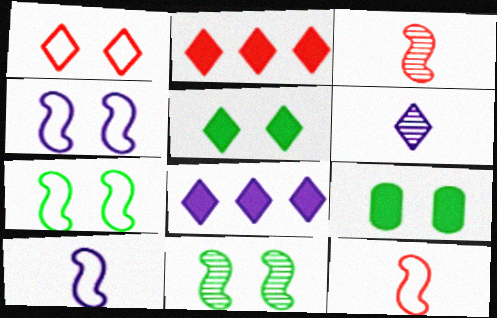[]